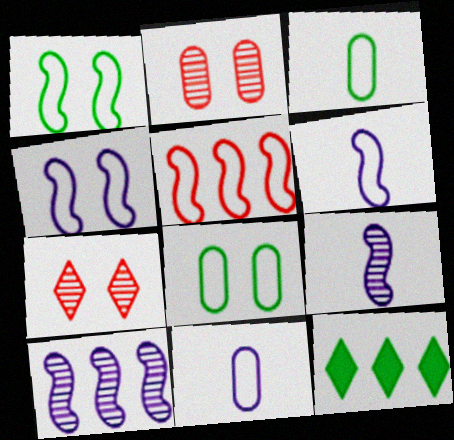[[1, 5, 6], 
[2, 6, 12]]